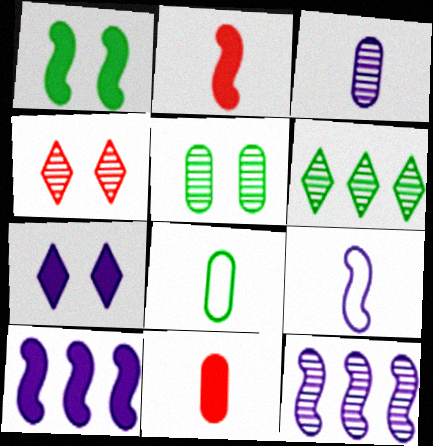[[1, 2, 10], 
[1, 6, 8], 
[3, 8, 11], 
[4, 8, 10]]